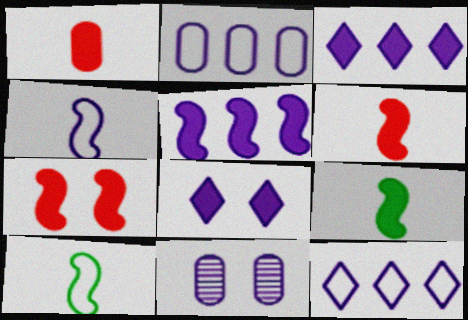[[3, 4, 11], 
[5, 7, 9]]